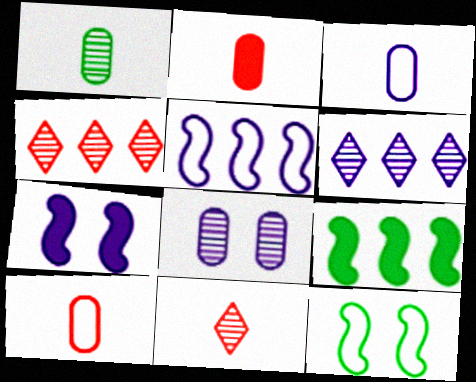[[1, 2, 3], 
[2, 6, 12], 
[3, 6, 7]]